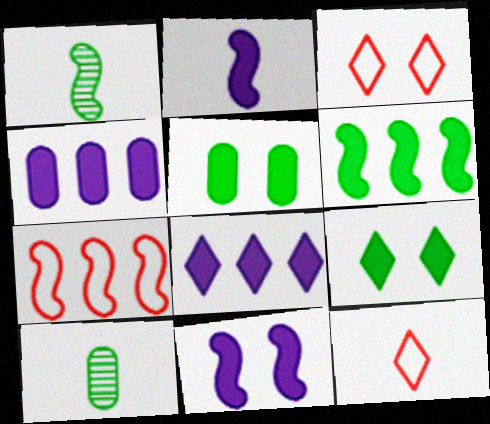[[1, 3, 4], 
[1, 7, 11], 
[2, 10, 12]]